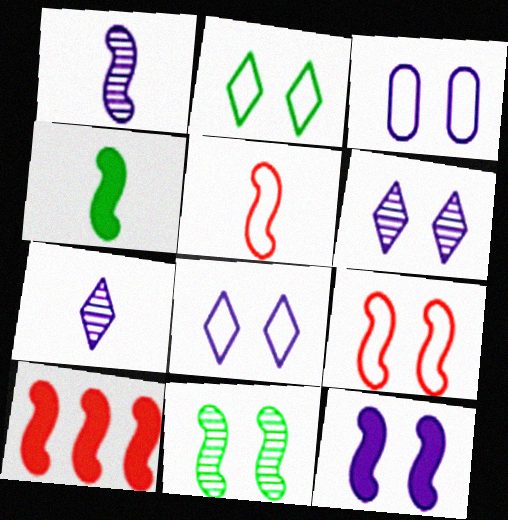[[1, 4, 5], 
[2, 3, 9], 
[3, 6, 12], 
[4, 10, 12], 
[9, 11, 12]]